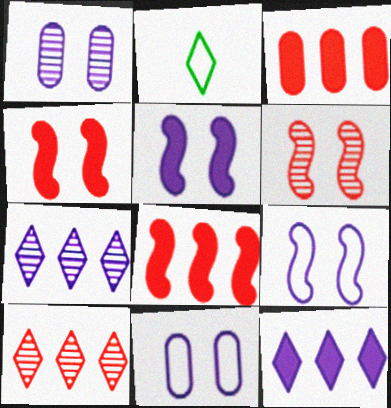[[1, 2, 8]]